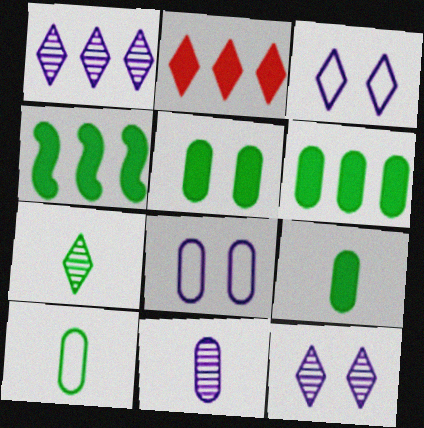[[2, 3, 7], 
[5, 6, 9]]